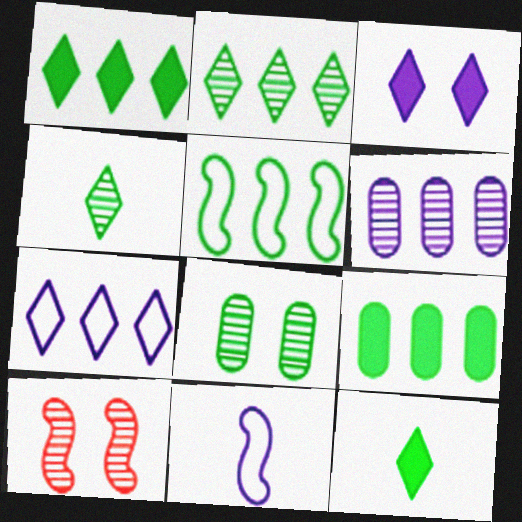[[2, 5, 9], 
[3, 6, 11], 
[4, 6, 10], 
[5, 8, 12]]